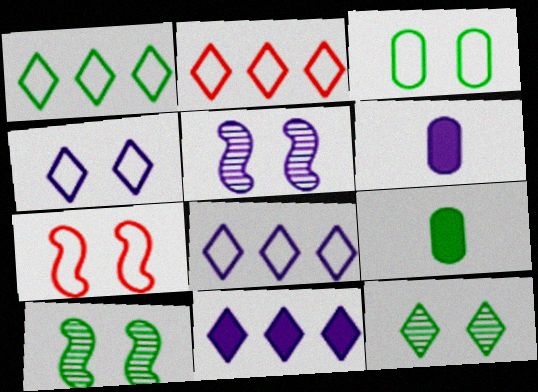[[1, 2, 8], 
[1, 9, 10], 
[2, 5, 9], 
[2, 6, 10], 
[3, 4, 7], 
[5, 6, 8]]